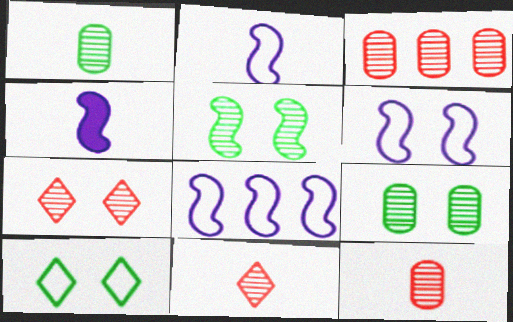[[2, 6, 8], 
[3, 4, 10]]